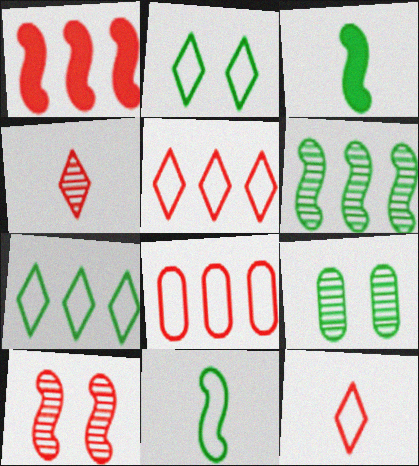[[3, 7, 9]]